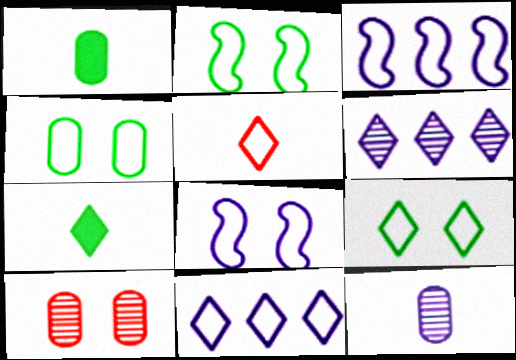[[2, 4, 9], 
[3, 4, 5], 
[3, 7, 10], 
[5, 9, 11]]